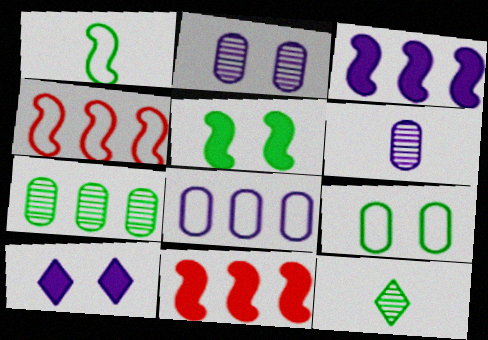[]